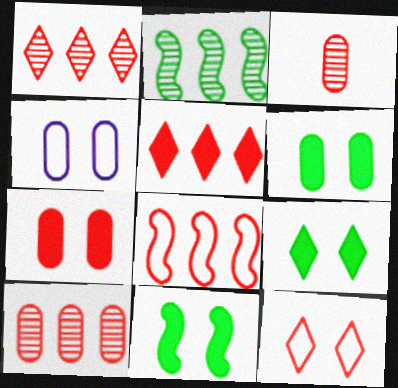[[5, 8, 10], 
[6, 9, 11]]